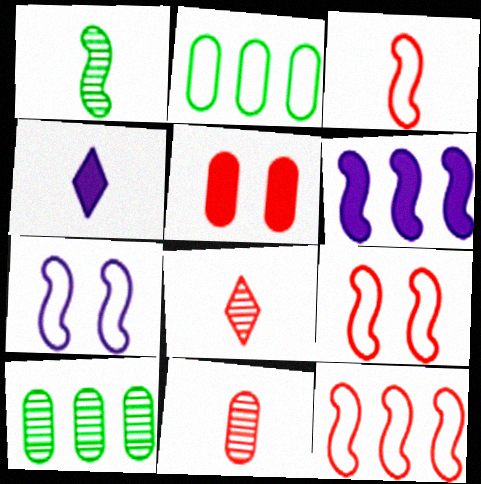[[1, 6, 9], 
[3, 9, 12], 
[4, 9, 10], 
[5, 8, 12]]